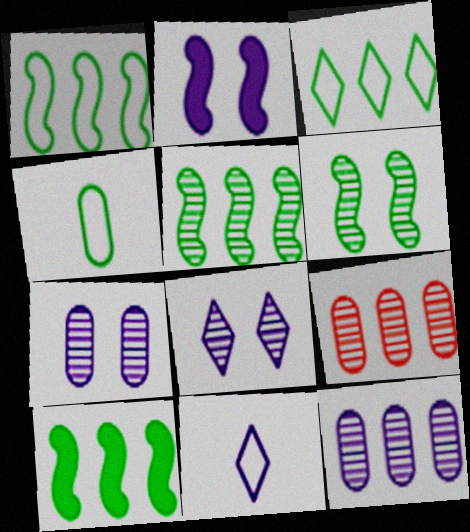[[1, 5, 10], 
[2, 11, 12]]